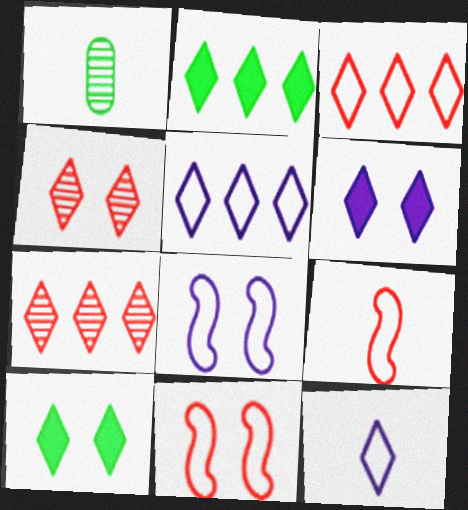[[2, 4, 12], 
[2, 5, 7], 
[7, 10, 12]]